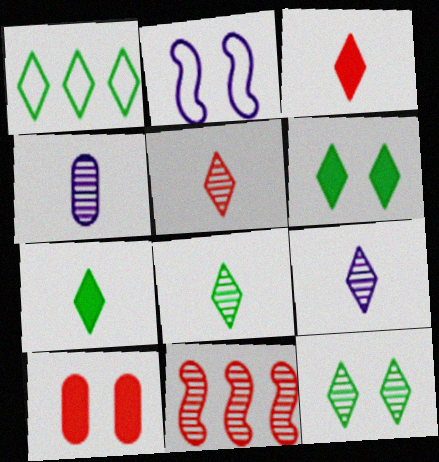[[1, 6, 8], 
[1, 7, 12], 
[2, 10, 12], 
[4, 11, 12], 
[5, 8, 9]]